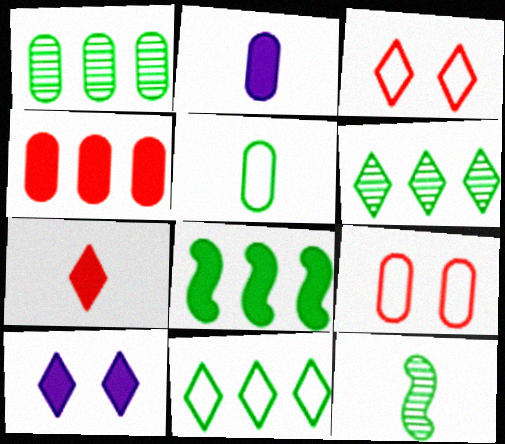[[1, 2, 9], 
[1, 8, 11]]